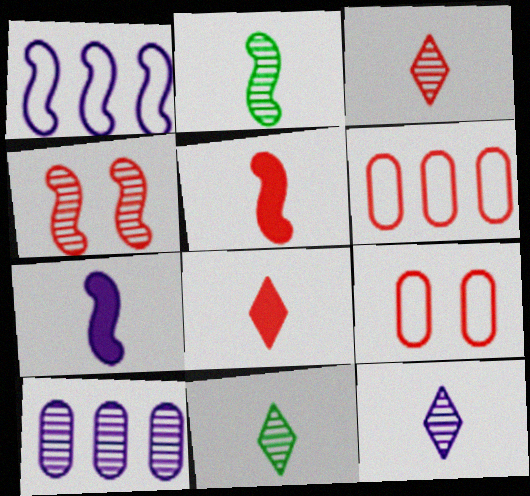[[3, 11, 12], 
[4, 6, 8], 
[4, 10, 11]]